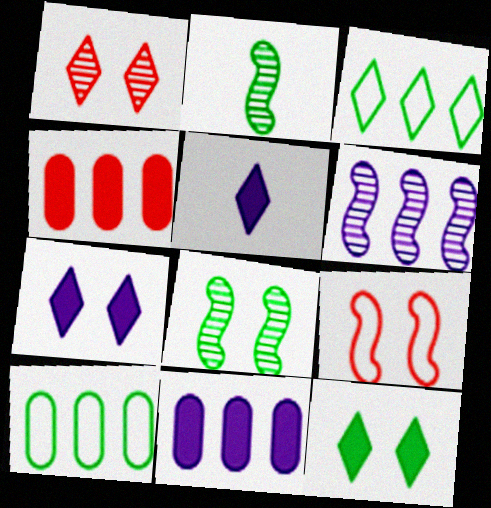[[1, 3, 5], 
[2, 10, 12], 
[3, 4, 6]]